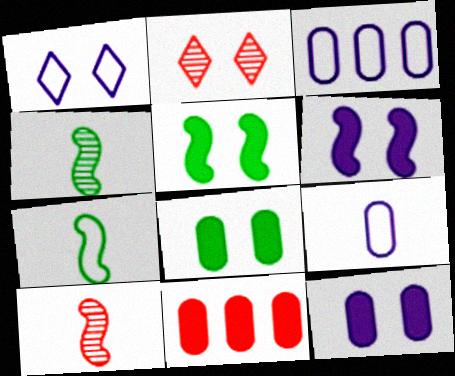[[1, 4, 11]]